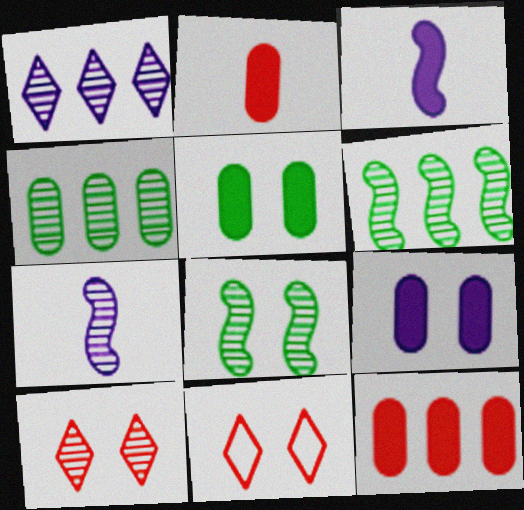[[3, 4, 11], 
[4, 7, 10], 
[8, 9, 11]]